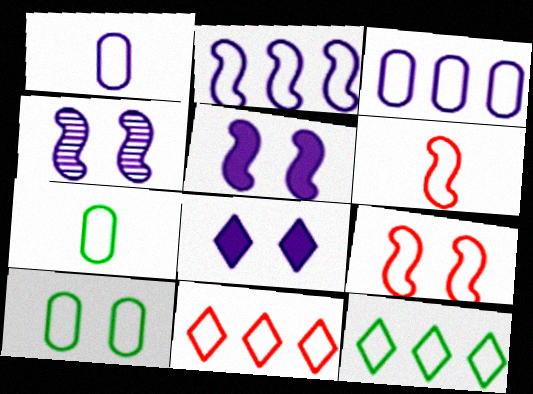[[1, 9, 12]]